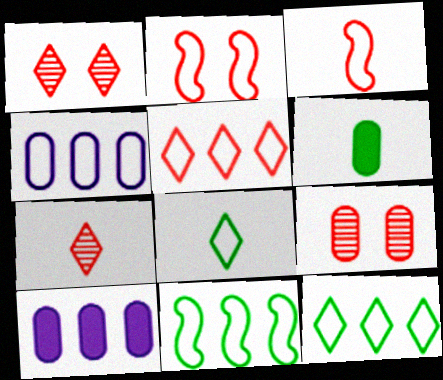[[2, 4, 8], 
[4, 5, 11], 
[4, 6, 9]]